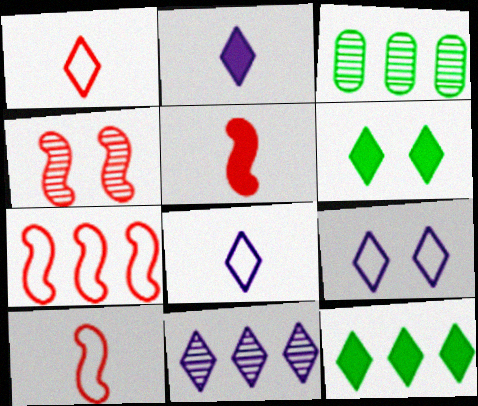[[1, 6, 11], 
[2, 9, 11], 
[3, 5, 9], 
[4, 5, 7]]